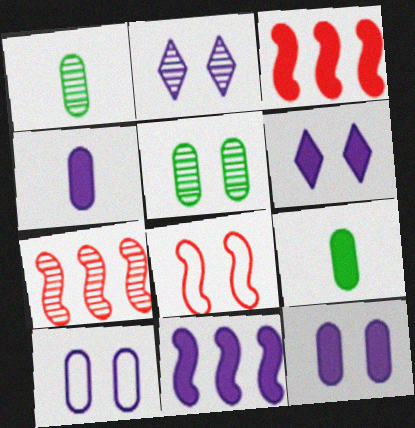[[1, 2, 7], 
[3, 6, 9], 
[4, 6, 11], 
[5, 6, 8]]